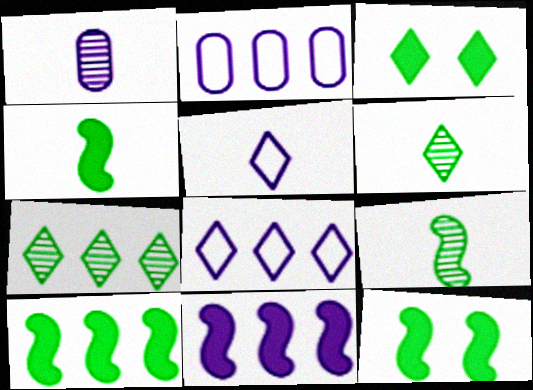[[4, 10, 12]]